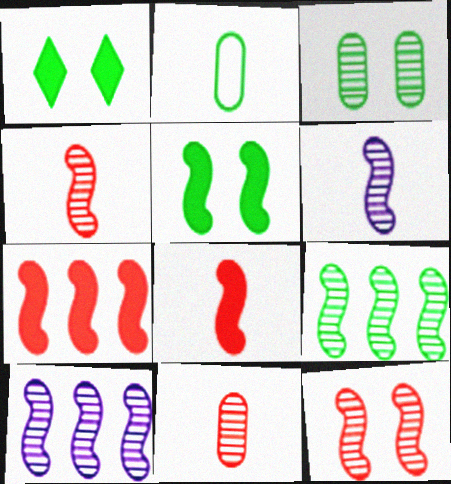[[1, 2, 9], 
[6, 9, 12]]